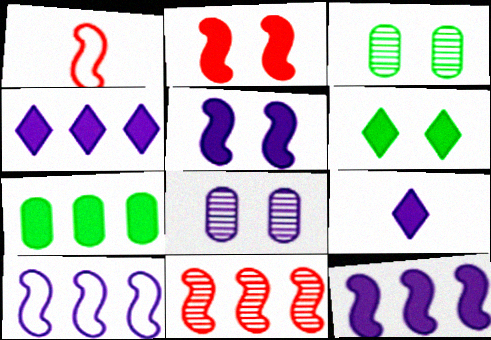[[1, 2, 11], 
[1, 3, 4], 
[2, 7, 9], 
[8, 9, 10]]